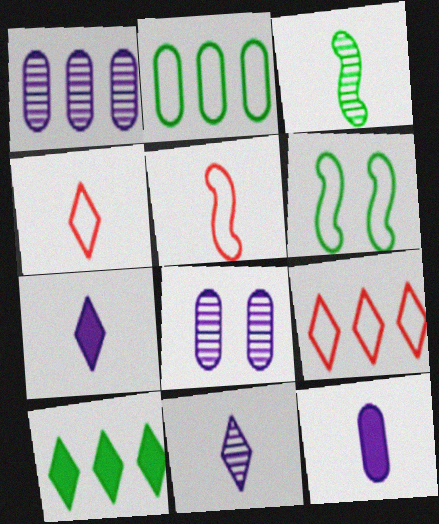[[3, 4, 12], 
[5, 8, 10]]